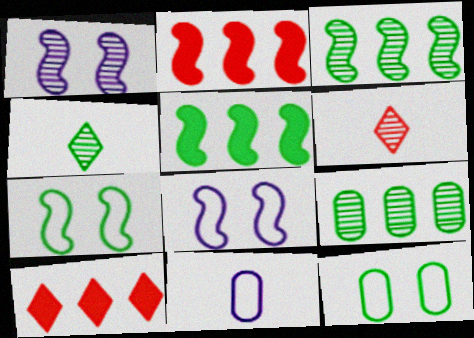[[1, 6, 9], 
[4, 5, 12]]